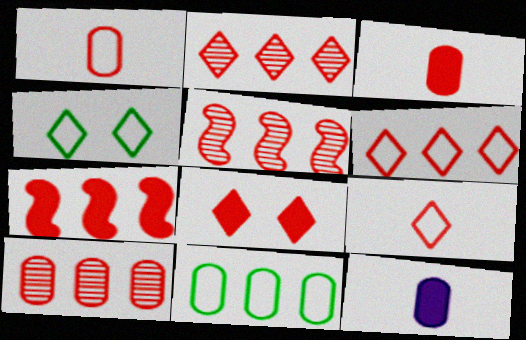[[1, 5, 8], 
[2, 5, 10], 
[2, 8, 9], 
[3, 7, 8], 
[4, 5, 12], 
[6, 7, 10]]